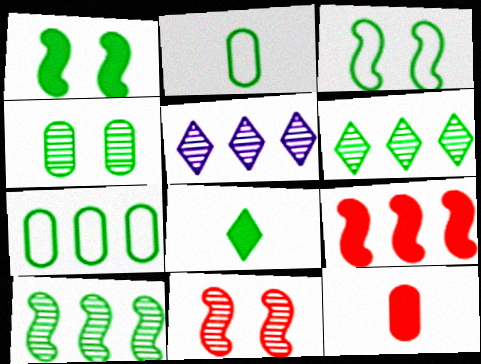[[1, 2, 6], 
[3, 5, 12], 
[5, 7, 9]]